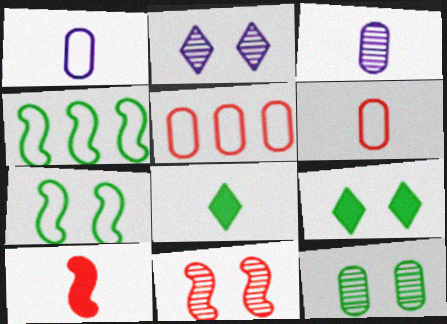[[2, 11, 12], 
[4, 8, 12], 
[7, 9, 12]]